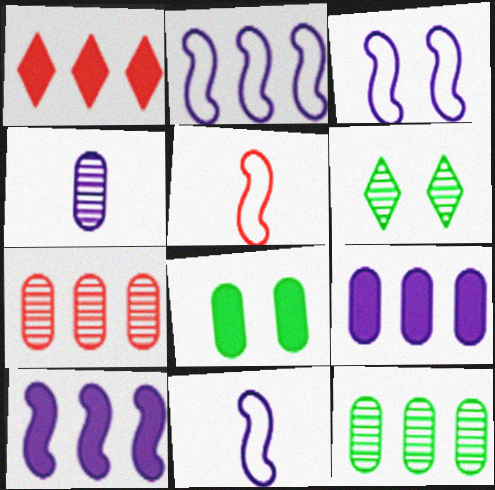[[1, 2, 12], 
[2, 3, 11], 
[5, 6, 9]]